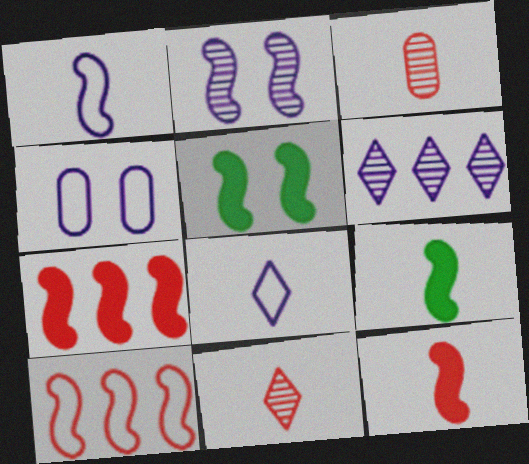[[2, 9, 10], 
[3, 8, 9]]